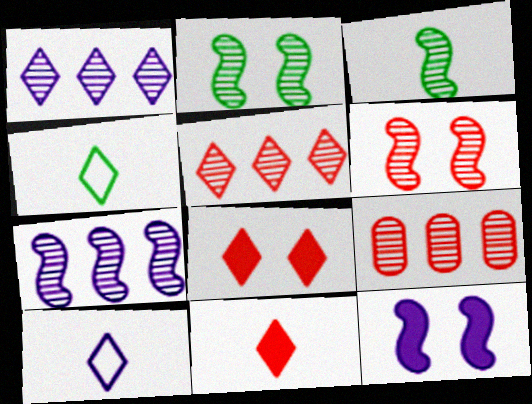[[1, 4, 8], 
[3, 6, 7], 
[4, 9, 12]]